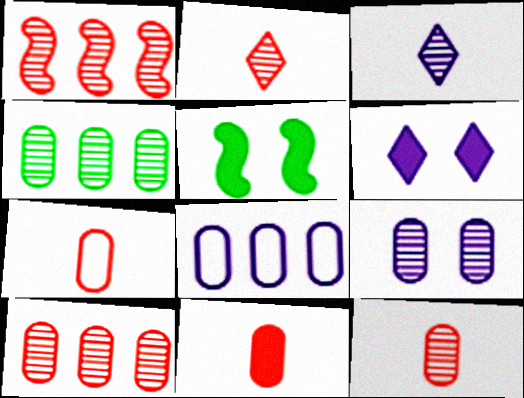[[2, 5, 8], 
[4, 9, 12], 
[7, 11, 12]]